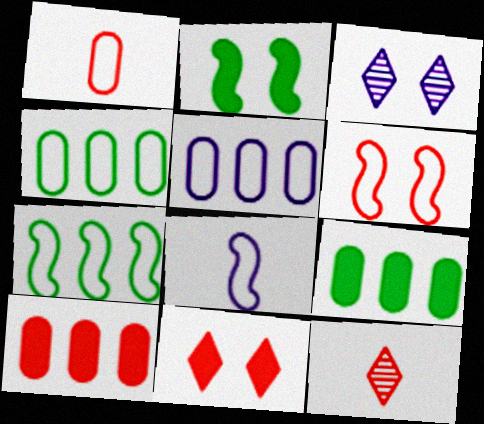[[2, 5, 12], 
[6, 7, 8], 
[6, 10, 12]]